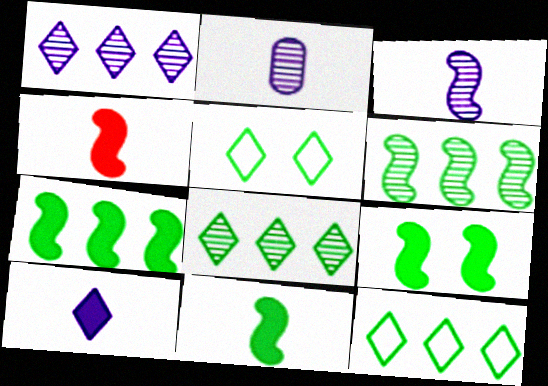[[7, 9, 11]]